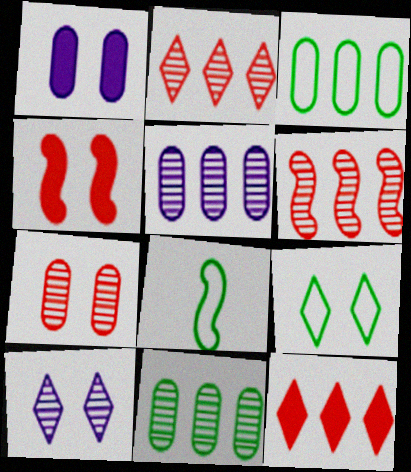[[1, 2, 8], 
[3, 8, 9]]